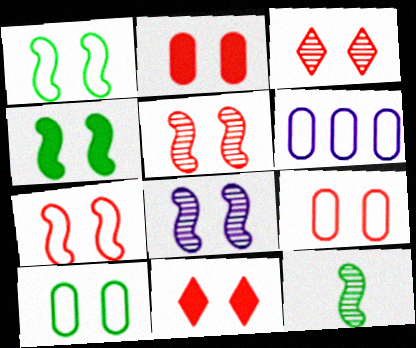[[2, 3, 7], 
[4, 7, 8], 
[5, 9, 11], 
[6, 11, 12], 
[8, 10, 11]]